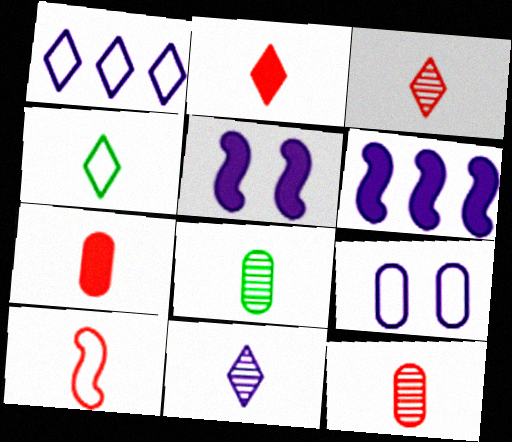[[2, 4, 11], 
[2, 10, 12], 
[3, 7, 10], 
[6, 9, 11]]